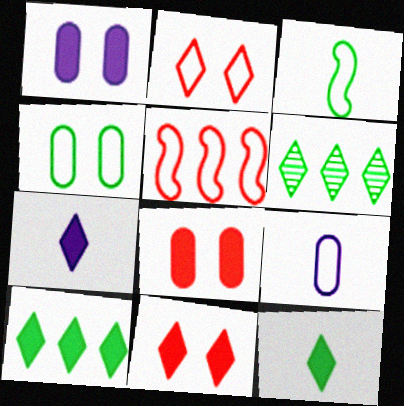[[2, 6, 7], 
[7, 10, 11]]